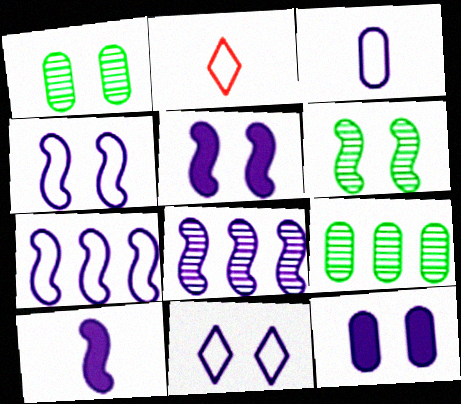[[2, 5, 9], 
[3, 7, 11], 
[4, 8, 10]]